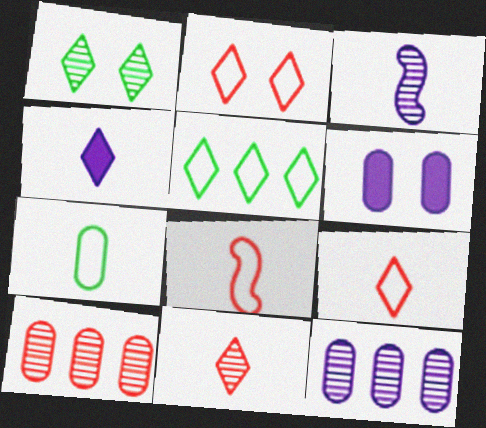[[1, 3, 10], 
[6, 7, 10]]